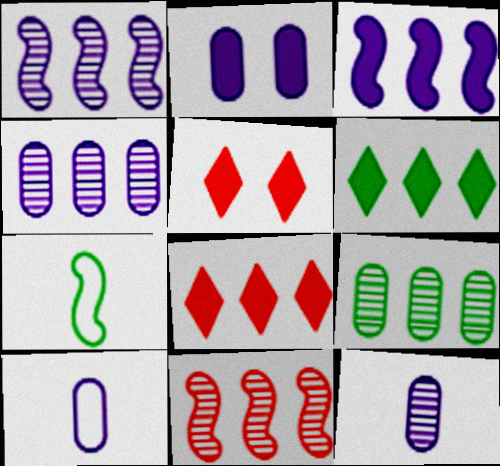[[2, 4, 10], 
[4, 5, 7]]